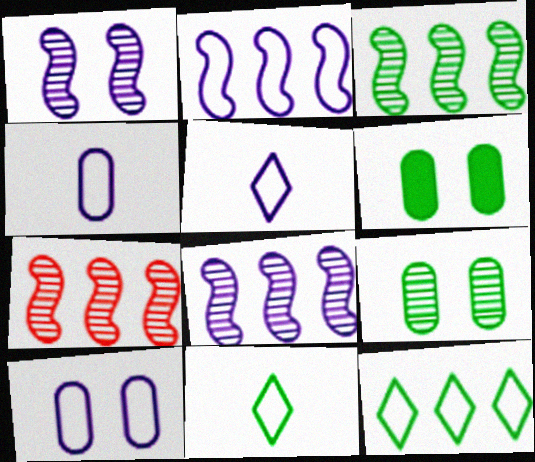[[2, 5, 10], 
[3, 6, 11], 
[3, 7, 8], 
[5, 6, 7]]